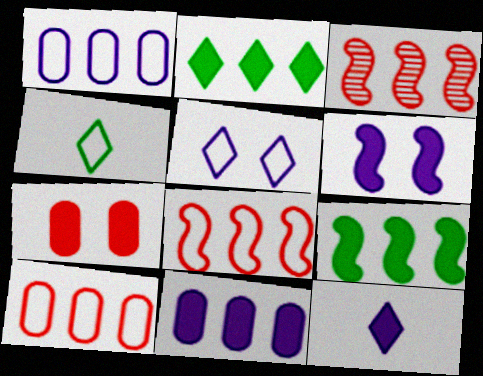[[1, 2, 3], 
[6, 11, 12], 
[7, 9, 12]]